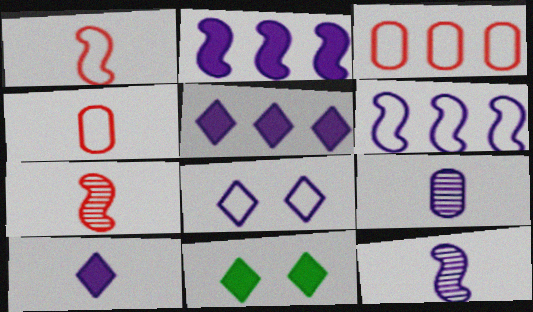[[2, 8, 9], 
[3, 11, 12]]